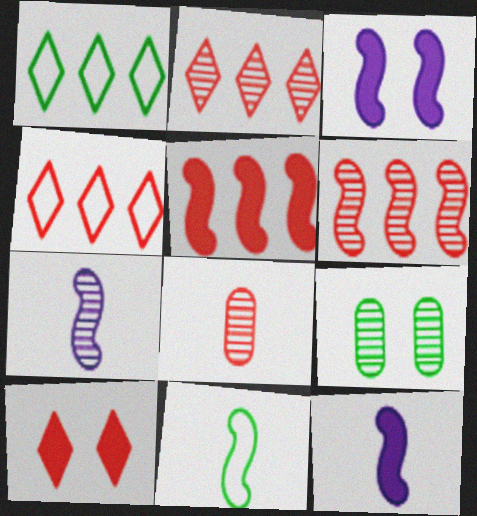[[1, 3, 8], 
[2, 7, 9], 
[3, 6, 11], 
[4, 9, 12]]